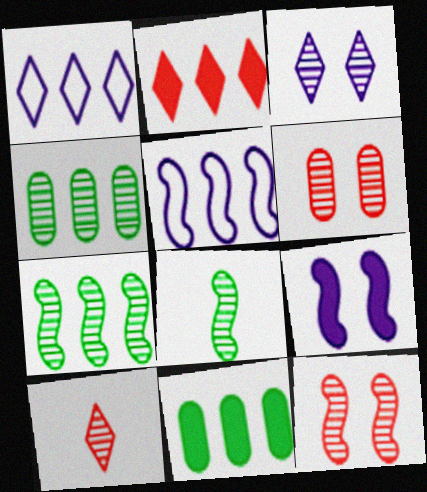[[2, 4, 5]]